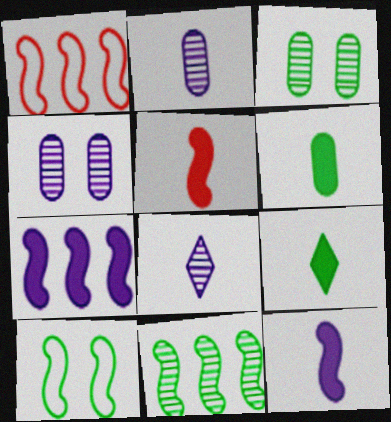[[1, 4, 9], 
[1, 7, 11]]